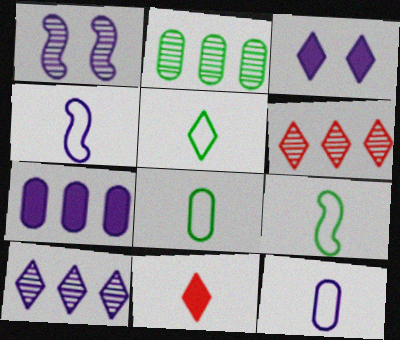[[3, 5, 6], 
[5, 8, 9]]